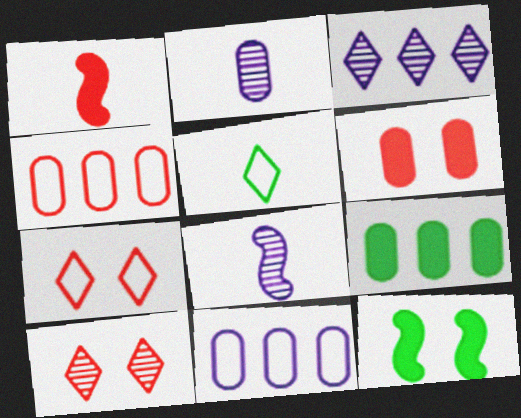[[1, 2, 5], 
[1, 4, 10], 
[7, 8, 9]]